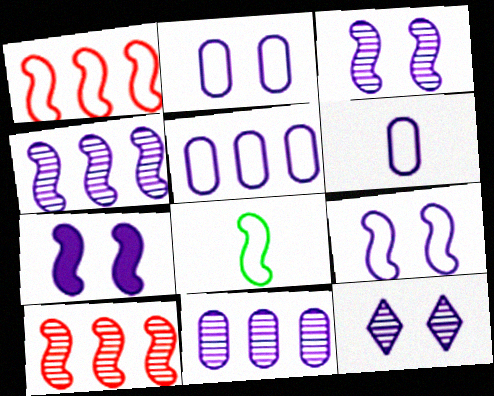[[1, 8, 9], 
[2, 5, 6], 
[2, 7, 12], 
[3, 7, 9], 
[7, 8, 10]]